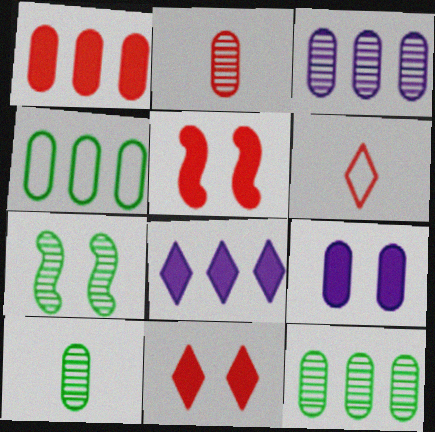[[1, 3, 4], 
[2, 4, 9]]